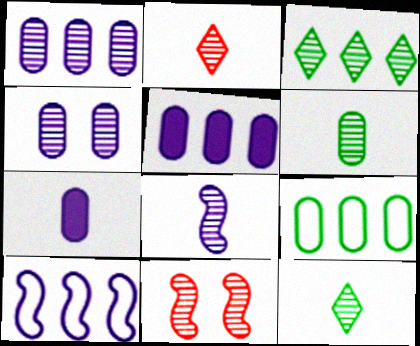[[1, 11, 12], 
[2, 6, 8]]